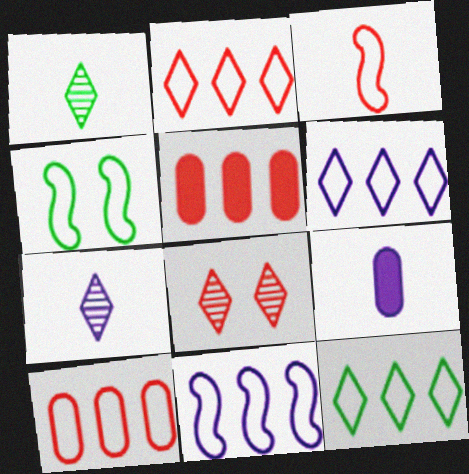[[1, 3, 9], 
[2, 6, 12], 
[3, 4, 11], 
[3, 5, 8], 
[4, 5, 7], 
[10, 11, 12]]